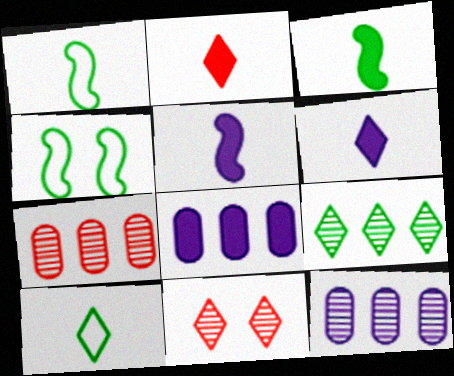[[1, 8, 11], 
[2, 4, 12], 
[4, 6, 7]]